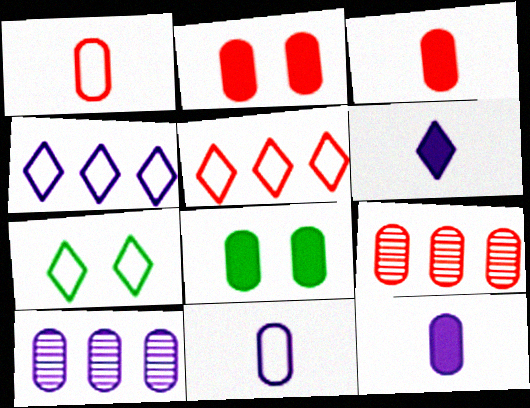[[1, 2, 9], 
[1, 8, 10], 
[8, 9, 11]]